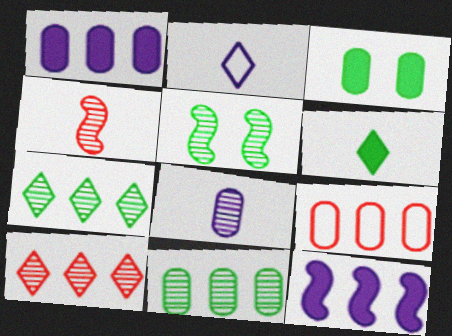[[1, 9, 11], 
[3, 8, 9], 
[5, 8, 10], 
[7, 9, 12]]